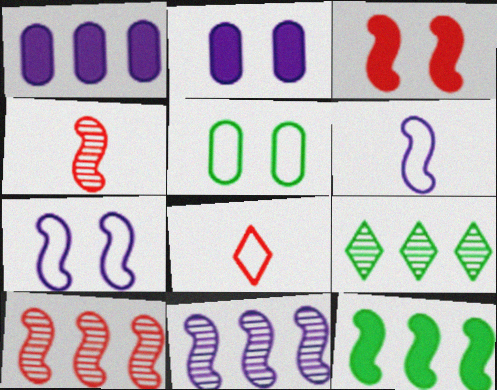[[4, 7, 12]]